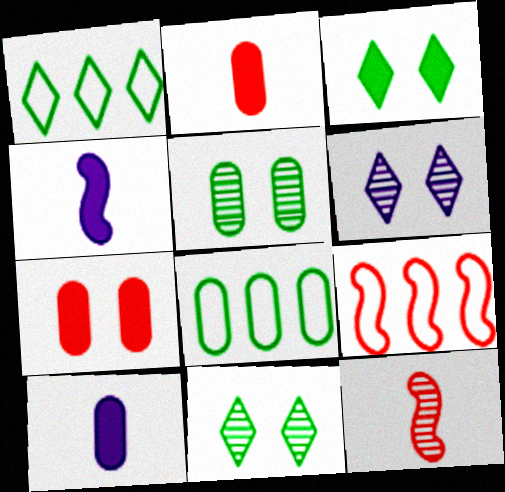[[9, 10, 11]]